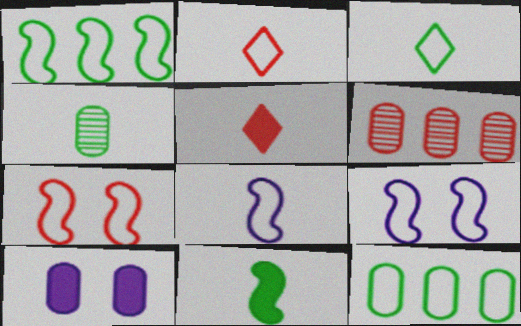[[1, 7, 8], 
[2, 9, 12], 
[3, 4, 11], 
[4, 5, 8], 
[5, 6, 7]]